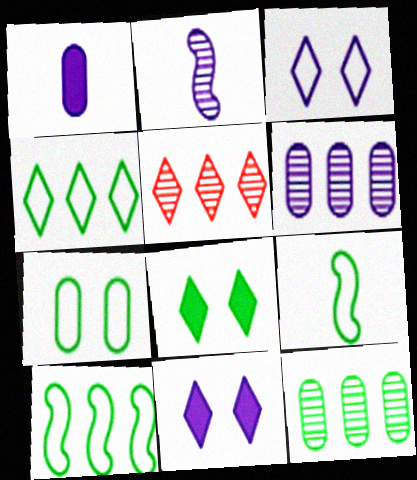[[4, 7, 9], 
[8, 9, 12]]